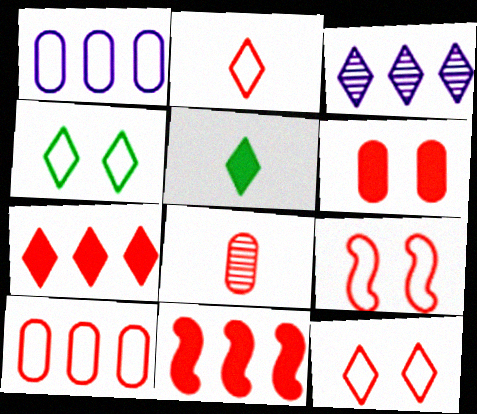[[2, 9, 10], 
[3, 5, 12], 
[6, 8, 10], 
[7, 8, 9], 
[8, 11, 12]]